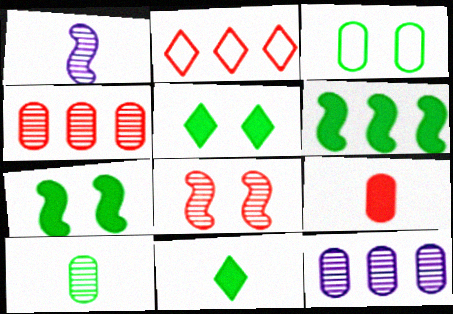[[2, 6, 12], 
[2, 8, 9], 
[3, 9, 12]]